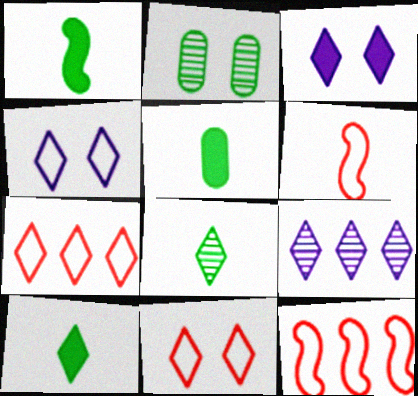[[1, 5, 10], 
[3, 7, 8], 
[9, 10, 11]]